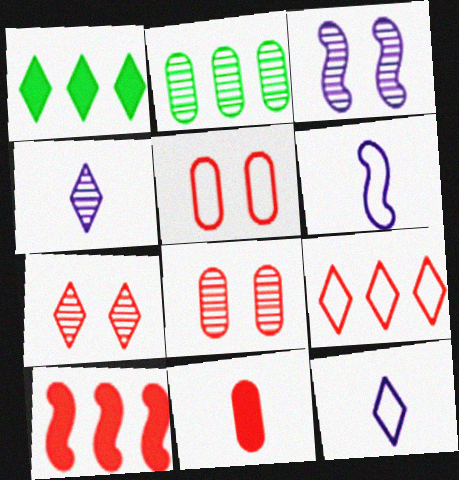[[1, 6, 8], 
[1, 7, 12]]